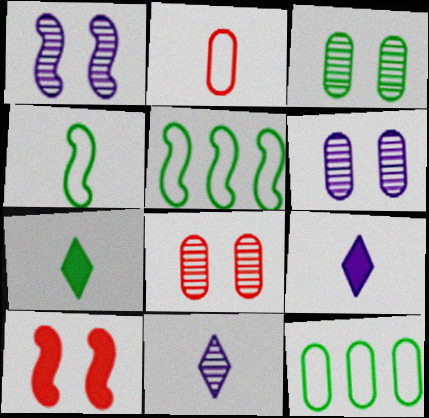[[3, 5, 7], 
[3, 6, 8], 
[5, 8, 9], 
[10, 11, 12]]